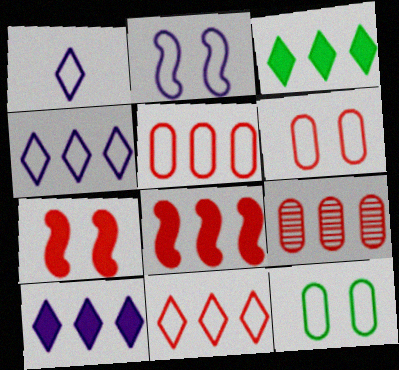[[8, 9, 11]]